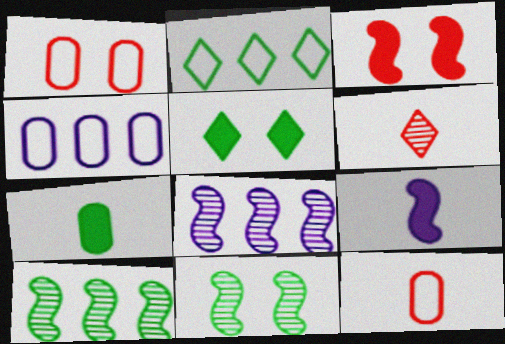[[2, 7, 11], 
[5, 8, 12]]